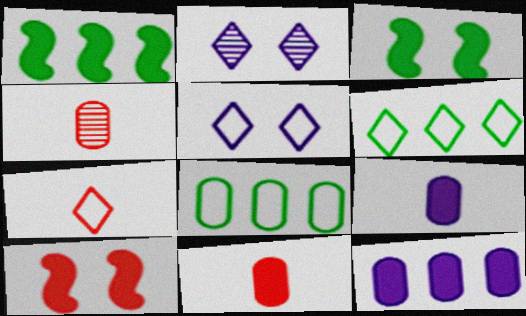[[1, 4, 5], 
[5, 6, 7]]